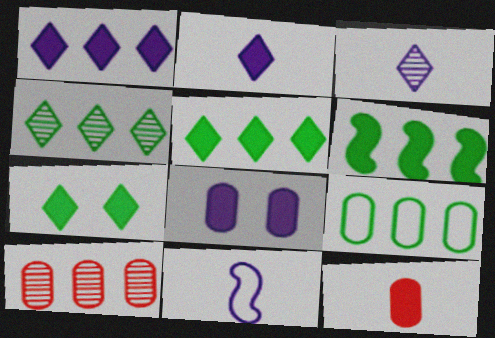[[4, 6, 9], 
[7, 10, 11]]